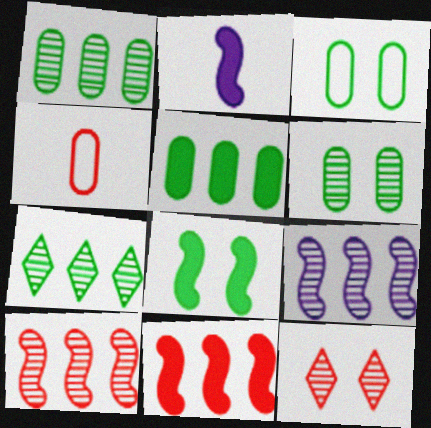[[2, 8, 11], 
[4, 11, 12]]